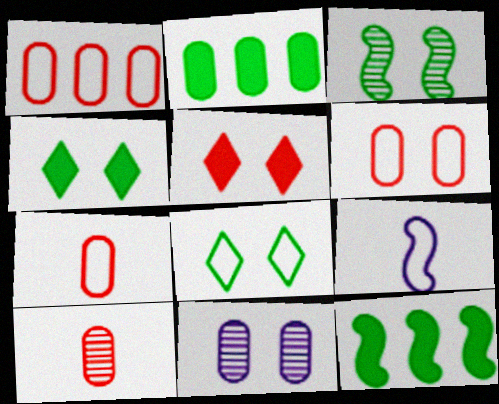[[1, 6, 7], 
[1, 8, 9], 
[2, 7, 11]]